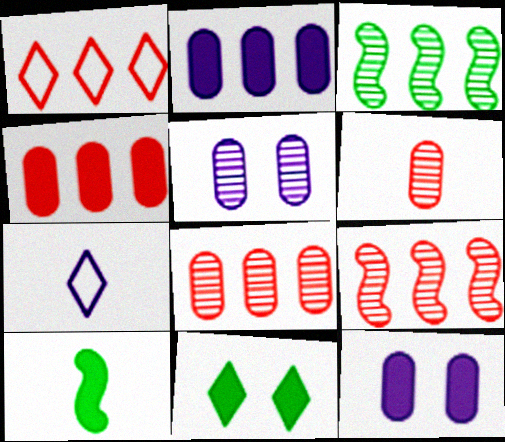[[1, 2, 3], 
[1, 4, 9], 
[1, 5, 10], 
[6, 7, 10]]